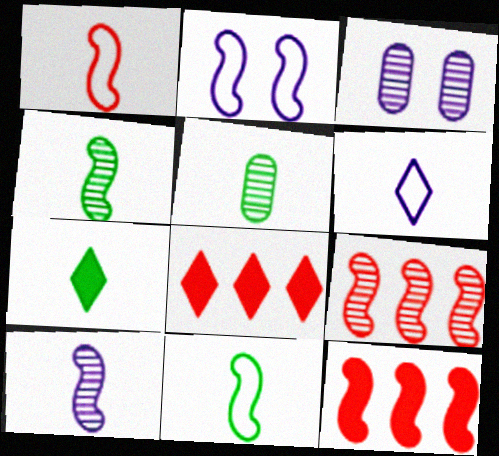[[2, 4, 12], 
[2, 5, 8], 
[3, 8, 11], 
[5, 7, 11]]